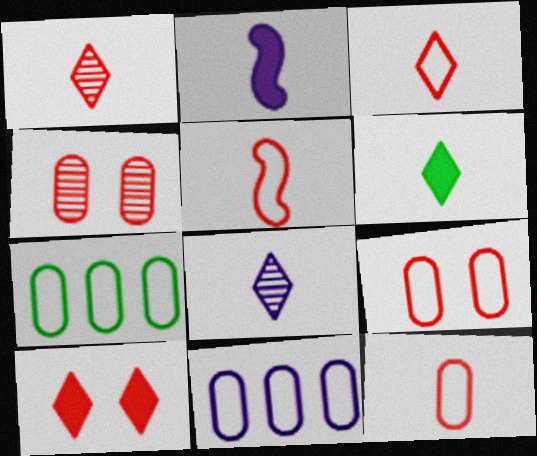[[3, 5, 12], 
[3, 6, 8]]